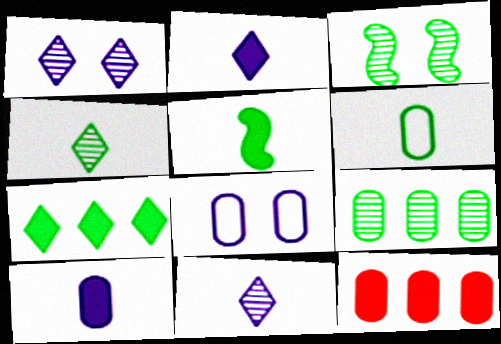[[3, 4, 9], 
[3, 6, 7], 
[4, 5, 6]]